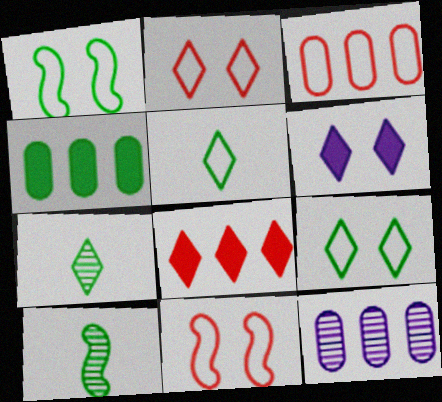[[1, 4, 7], 
[3, 4, 12], 
[3, 6, 10], 
[4, 9, 10]]